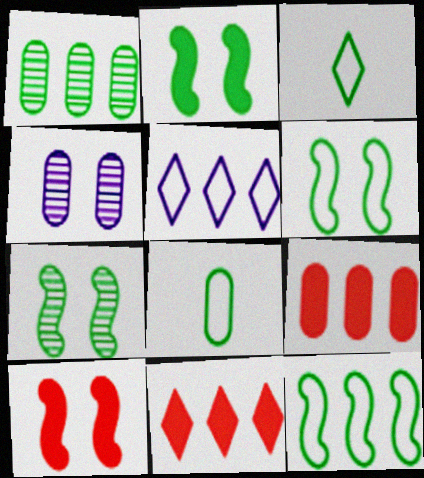[[1, 2, 3], 
[2, 6, 7], 
[4, 8, 9]]